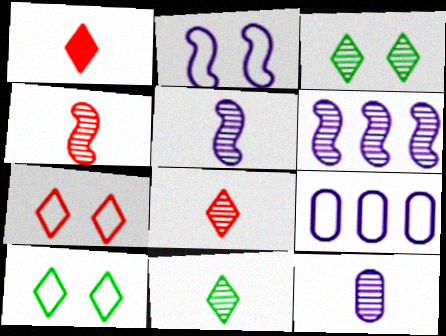[[4, 11, 12]]